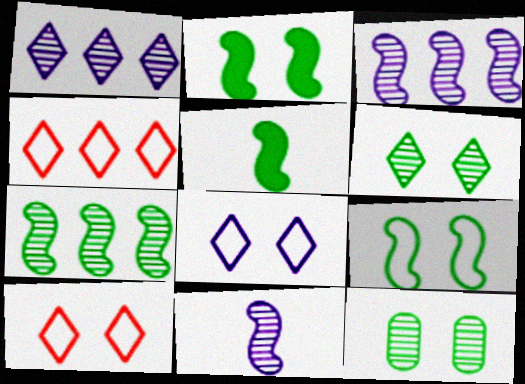[[5, 7, 9]]